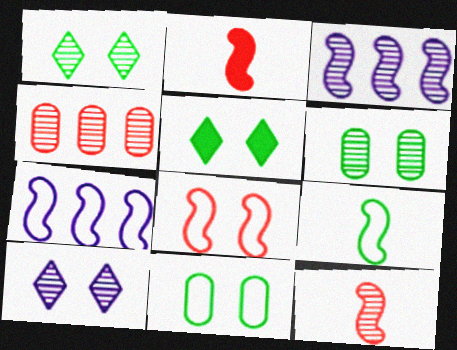[[7, 8, 9]]